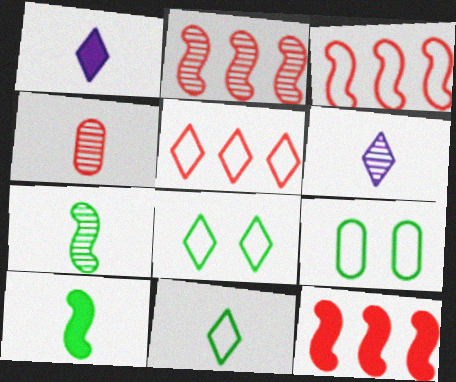[[1, 2, 9], 
[2, 3, 12], 
[4, 6, 7], 
[6, 9, 12]]